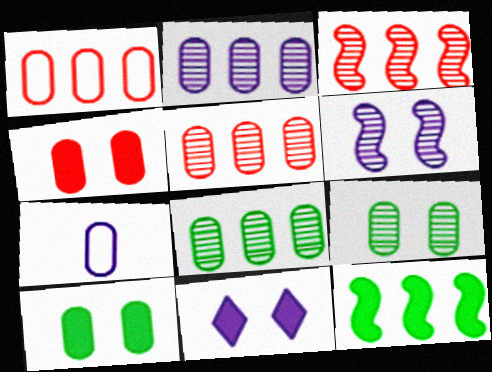[[2, 5, 8], 
[4, 7, 8], 
[5, 7, 10]]